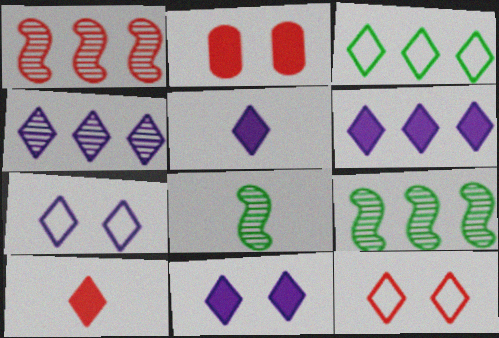[[4, 5, 7], 
[5, 6, 11]]